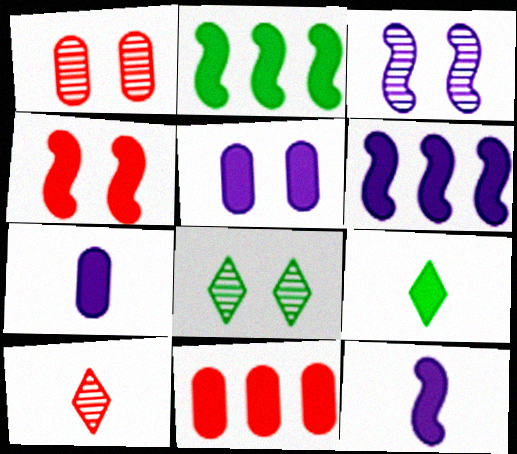[[1, 3, 8], 
[2, 4, 12]]